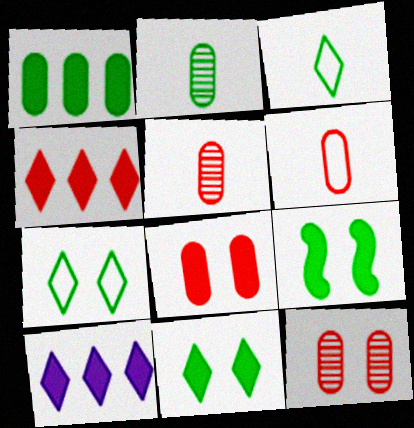[]